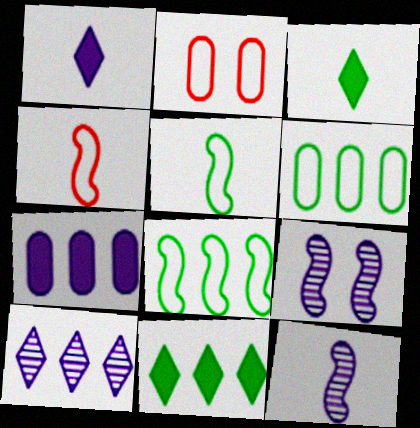[[2, 11, 12]]